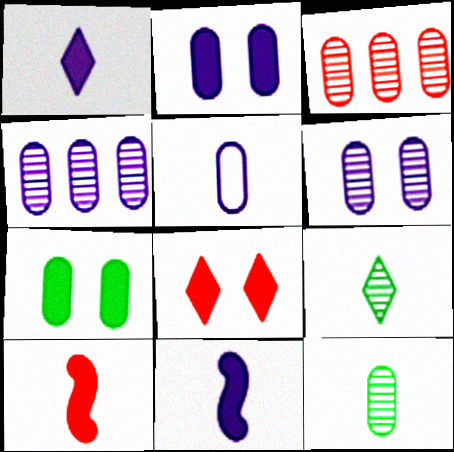[[2, 4, 5], 
[3, 5, 7], 
[3, 6, 12], 
[5, 9, 10]]